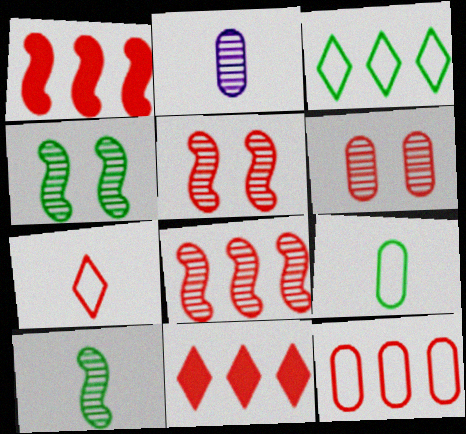[[1, 6, 7], 
[8, 11, 12]]